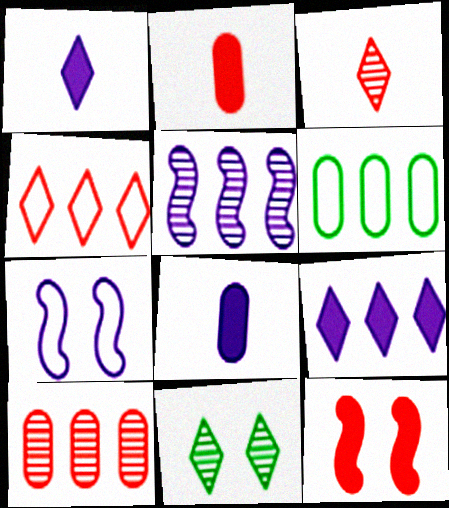[[1, 4, 11]]